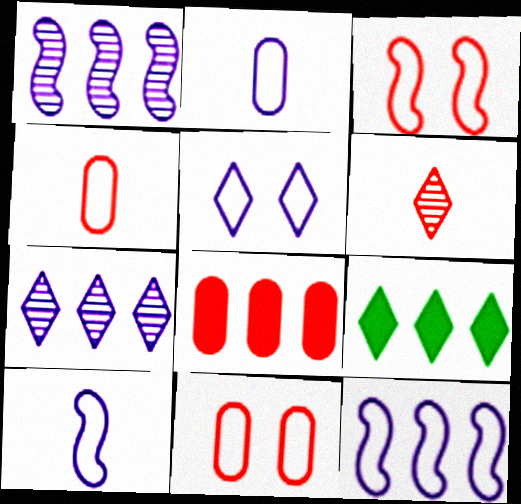[[2, 5, 12], 
[3, 6, 8], 
[5, 6, 9]]